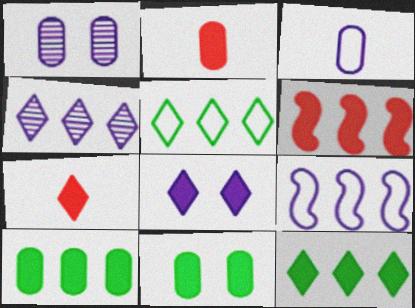[[7, 8, 12]]